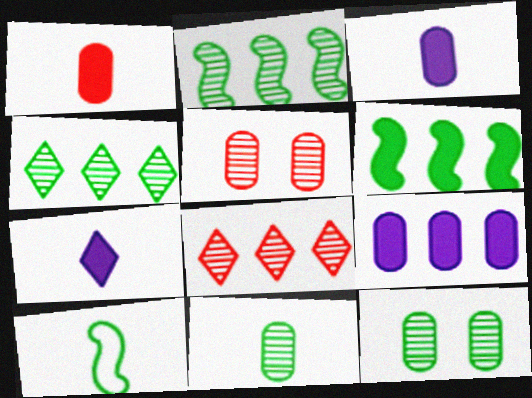[]